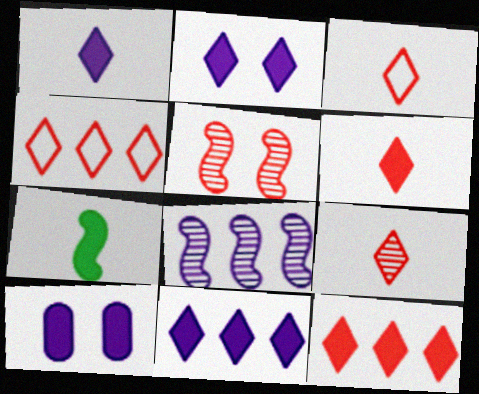[[1, 2, 11], 
[3, 6, 9], 
[7, 10, 12]]